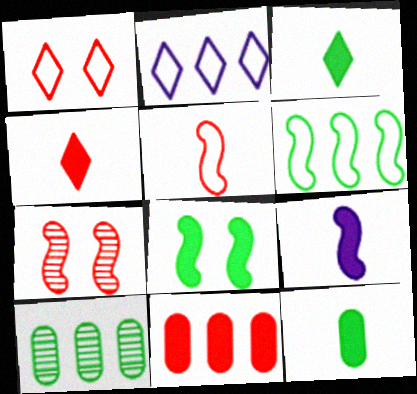[[1, 9, 10], 
[2, 7, 12], 
[4, 9, 12], 
[6, 7, 9]]